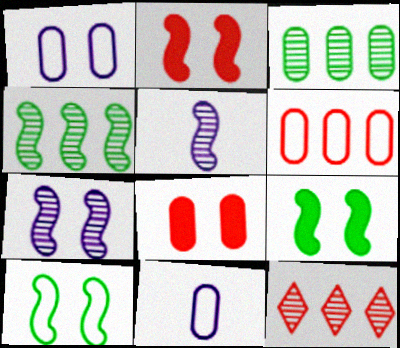[[2, 7, 10], 
[3, 8, 11], 
[9, 11, 12]]